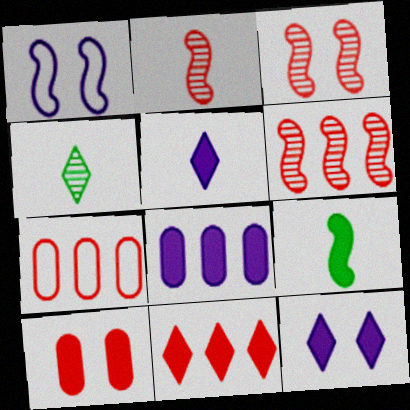[[1, 6, 9], 
[2, 3, 6], 
[6, 7, 11]]